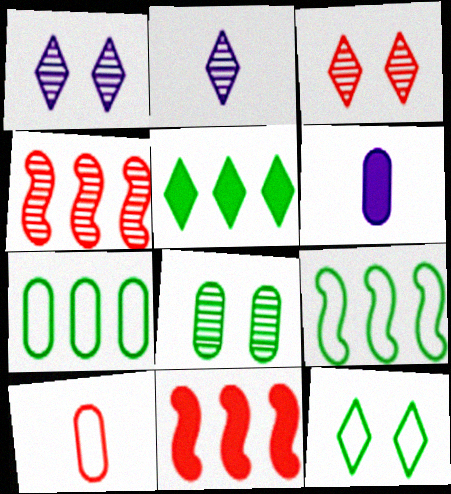[[2, 4, 8], 
[3, 6, 9], 
[3, 10, 11], 
[4, 6, 12]]